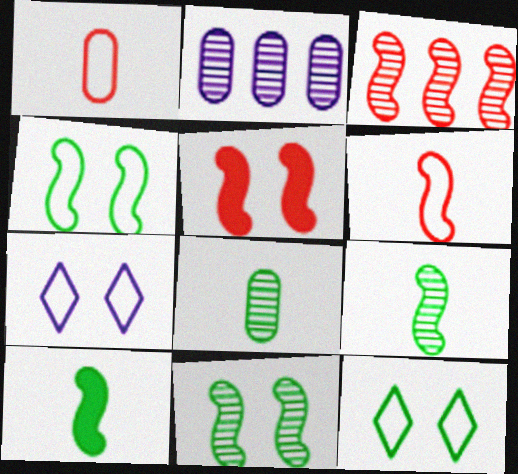[[3, 5, 6]]